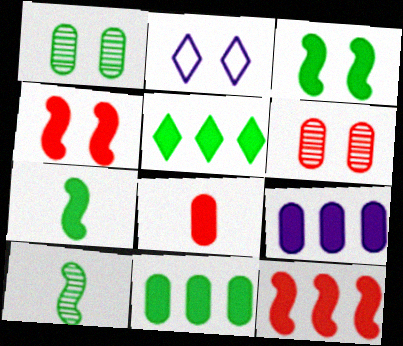[[1, 2, 4], 
[2, 3, 6], 
[5, 9, 12]]